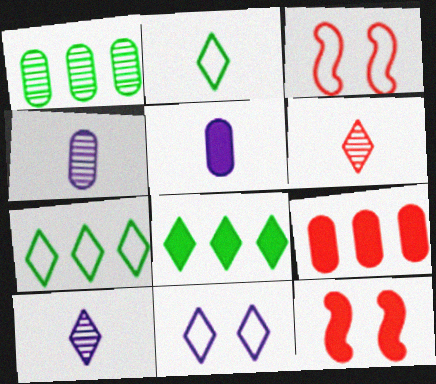[[3, 4, 8], 
[3, 6, 9], 
[4, 7, 12], 
[5, 8, 12], 
[6, 8, 11]]